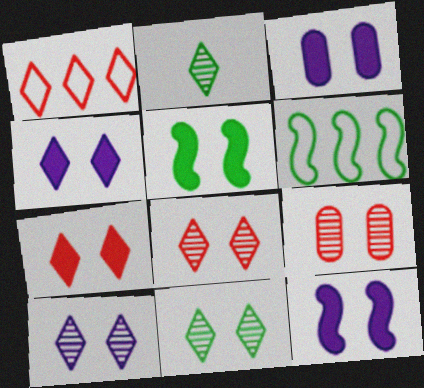[[1, 2, 4], 
[3, 4, 12], 
[3, 5, 7], 
[8, 10, 11]]